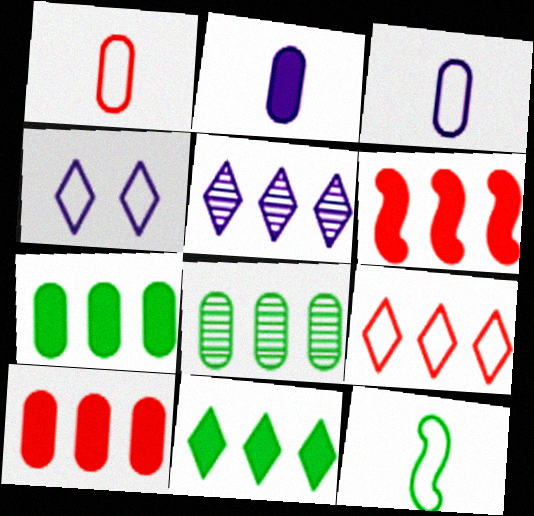[[5, 9, 11]]